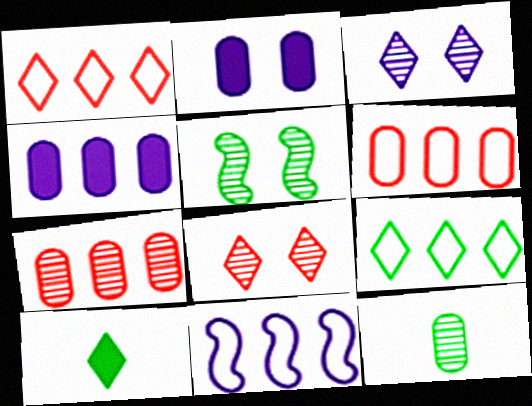[[1, 3, 10], 
[2, 6, 12], 
[6, 9, 11]]